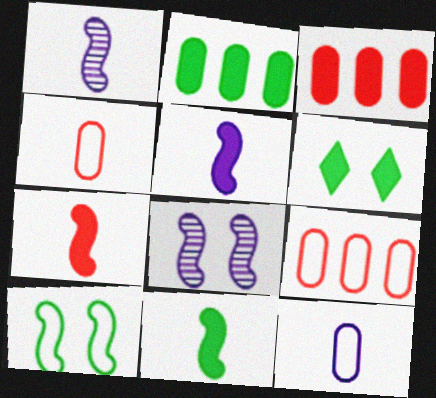[[1, 6, 9], 
[2, 6, 11], 
[3, 5, 6], 
[5, 7, 11]]